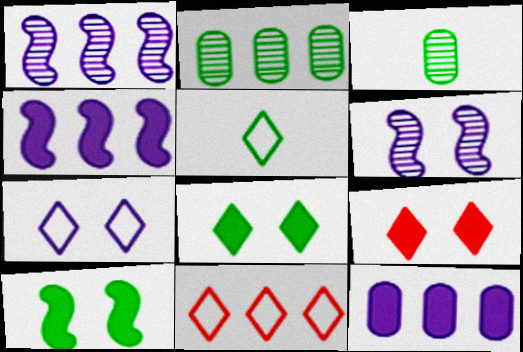[[2, 4, 11], 
[2, 5, 10], 
[5, 7, 11]]